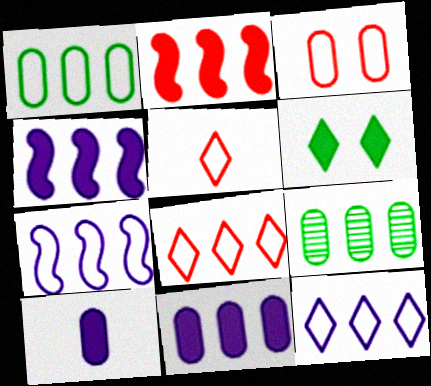[[1, 7, 8], 
[2, 6, 10], 
[2, 9, 12], 
[3, 9, 10], 
[4, 8, 9]]